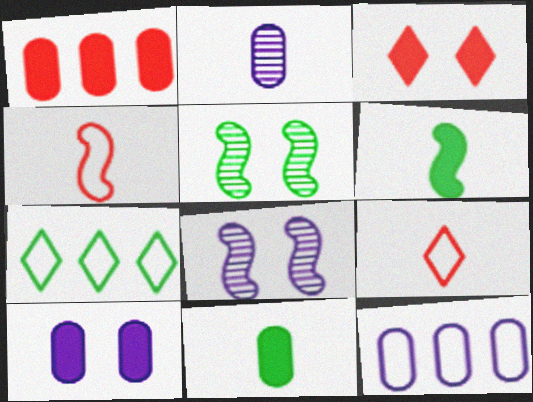[[1, 10, 11], 
[2, 6, 9], 
[2, 10, 12], 
[5, 7, 11]]